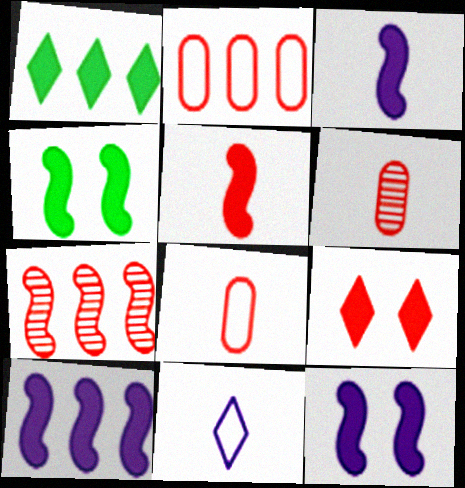[[3, 10, 12], 
[4, 5, 10], 
[7, 8, 9]]